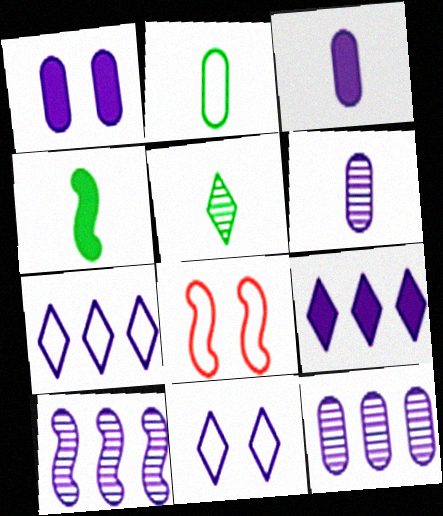[[2, 4, 5], 
[2, 7, 8], 
[3, 10, 11], 
[4, 8, 10]]